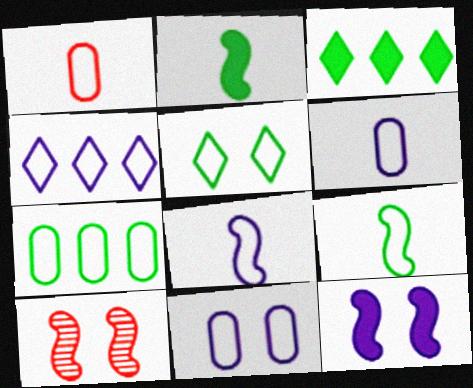[[1, 7, 11], 
[3, 6, 10], 
[4, 8, 11], 
[5, 7, 9]]